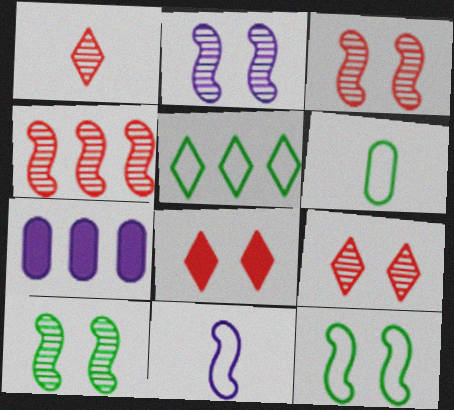[[1, 7, 12], 
[2, 3, 10], 
[4, 5, 7], 
[5, 6, 12]]